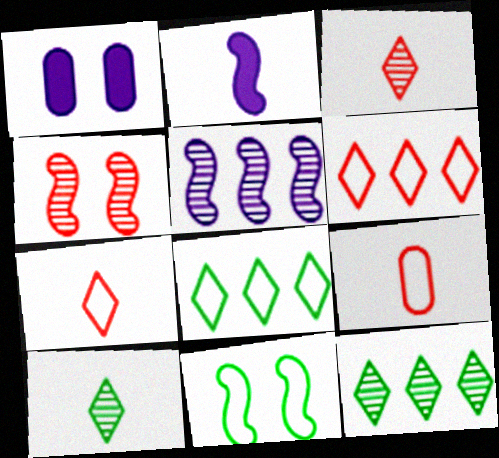[[2, 9, 10]]